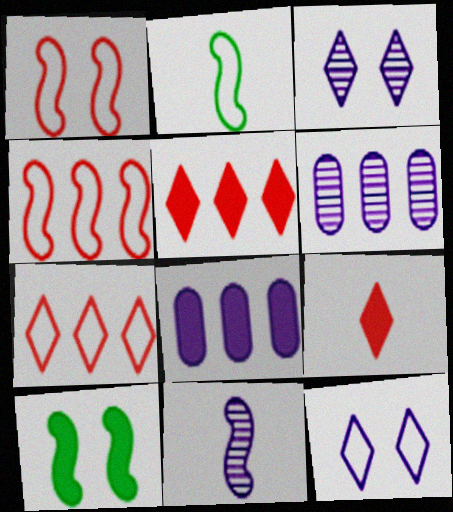[[3, 6, 11], 
[4, 10, 11], 
[8, 9, 10], 
[8, 11, 12]]